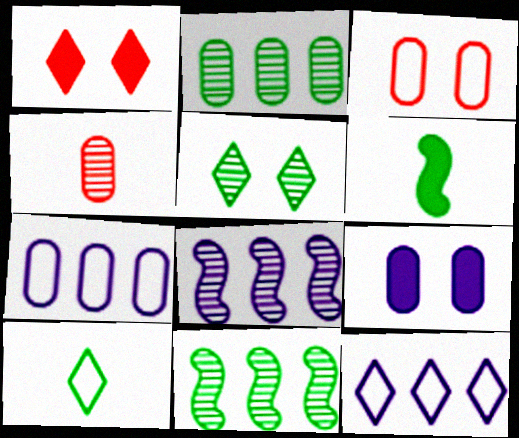[[4, 5, 8]]